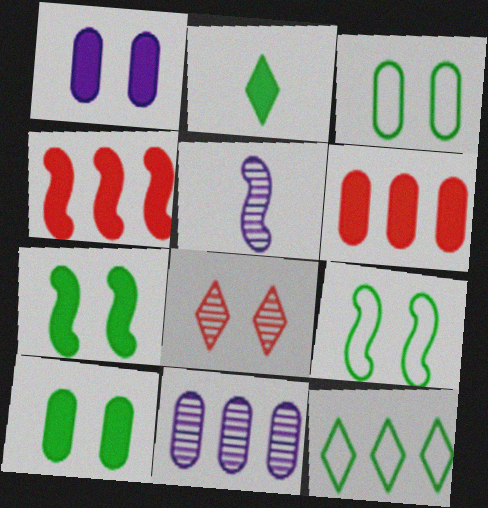[[1, 2, 4], 
[1, 8, 9], 
[4, 5, 9], 
[4, 11, 12]]